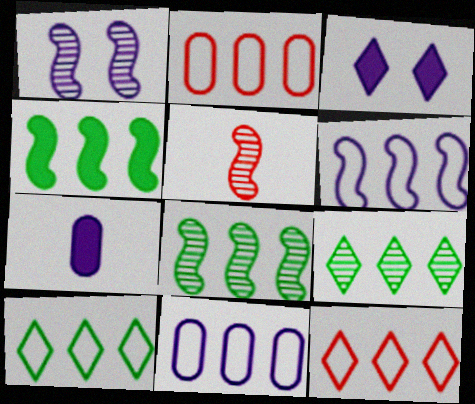[[1, 5, 8], 
[2, 6, 10]]